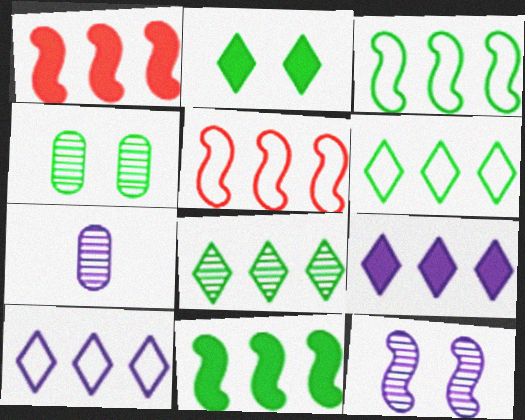[[2, 5, 7]]